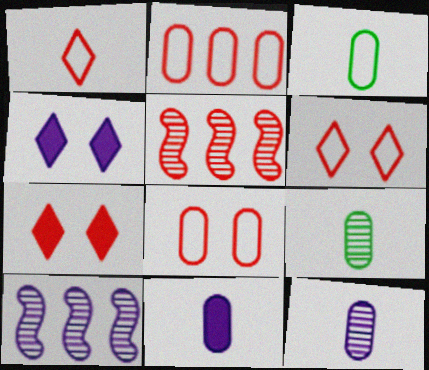[[3, 4, 5], 
[3, 7, 10]]